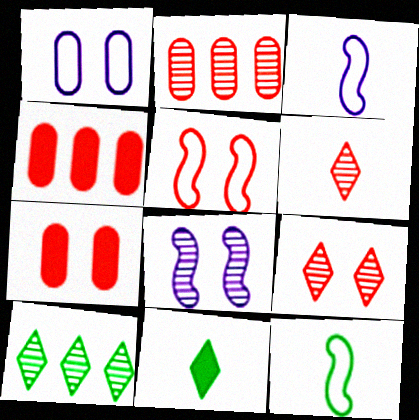[[3, 7, 10], 
[4, 5, 6], 
[5, 7, 9]]